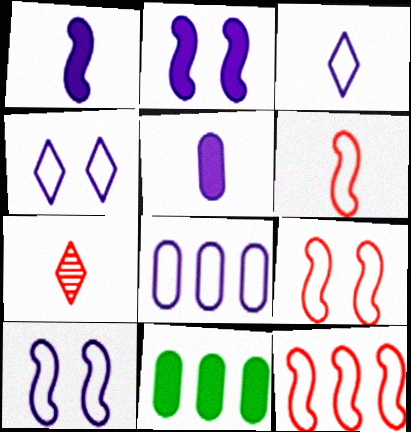[[3, 8, 10], 
[6, 9, 12], 
[7, 10, 11]]